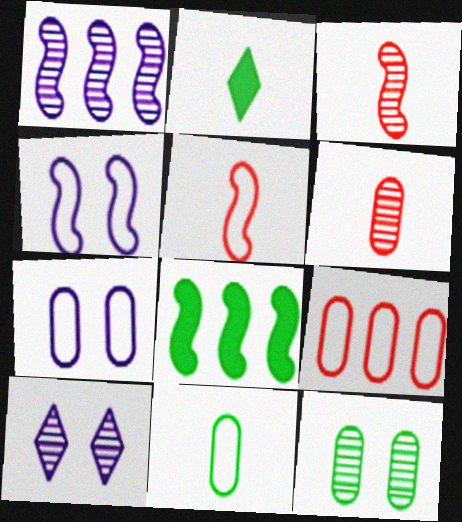[[3, 4, 8], 
[7, 9, 11]]